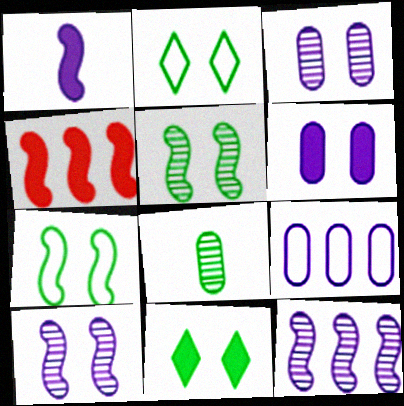[]